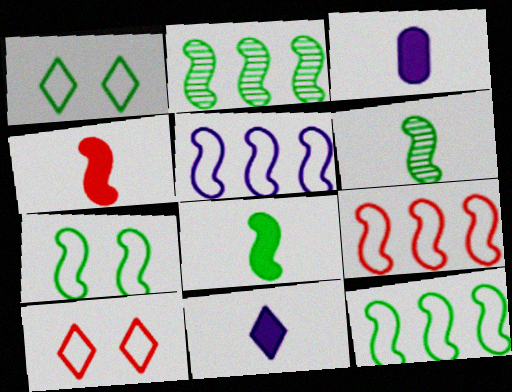[[2, 3, 10], 
[2, 7, 8], 
[5, 9, 12]]